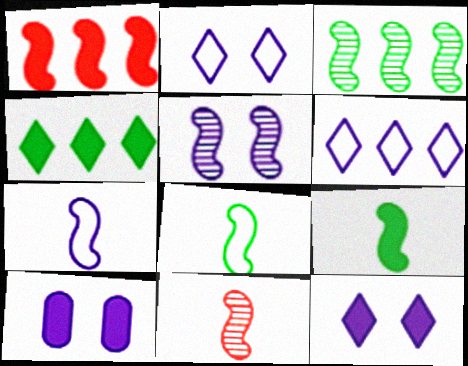[[1, 5, 8], 
[2, 5, 10], 
[3, 5, 11], 
[7, 9, 11]]